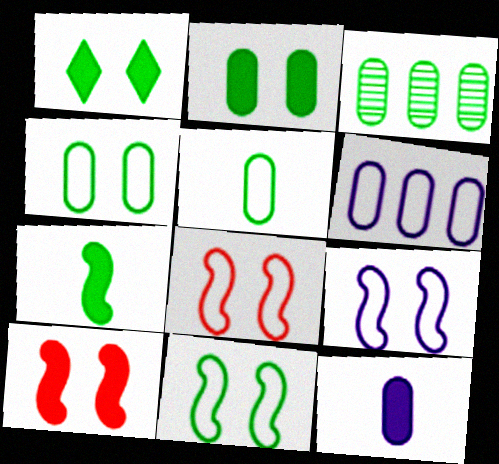[[2, 3, 5], 
[8, 9, 11]]